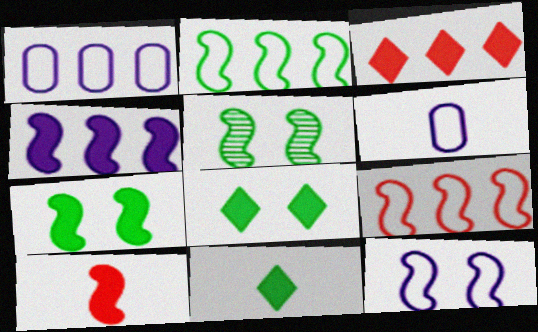[[3, 5, 6], 
[4, 7, 10]]